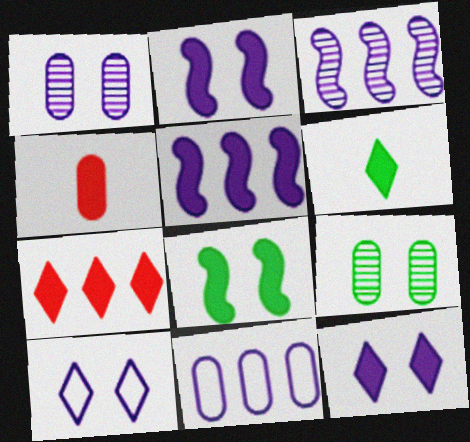[[1, 2, 10], 
[4, 9, 11], 
[6, 7, 12]]